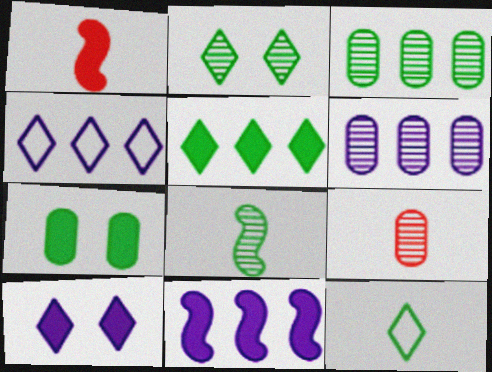[[2, 3, 8], 
[2, 5, 12], 
[4, 6, 11]]